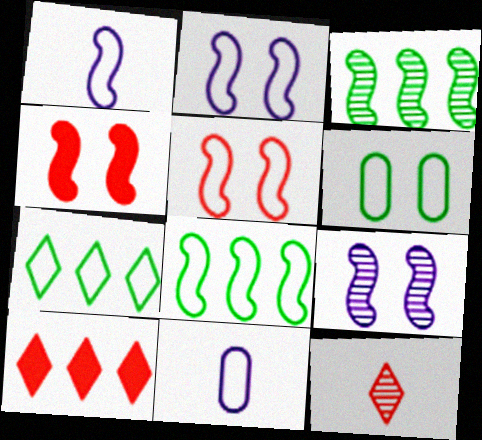[[1, 3, 4], 
[1, 5, 8], 
[5, 7, 11]]